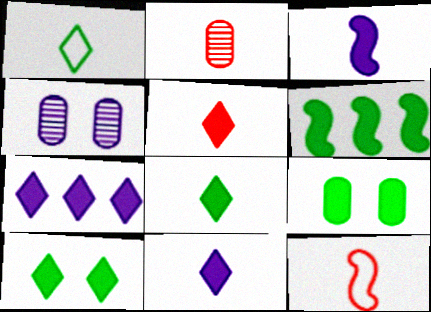[[1, 2, 3], 
[2, 5, 12], 
[5, 7, 10], 
[5, 8, 11], 
[6, 8, 9]]